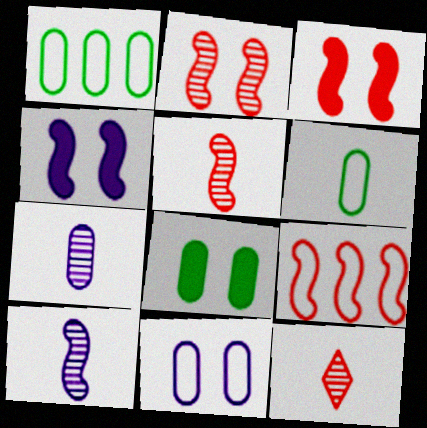[[1, 4, 12], 
[3, 5, 9]]